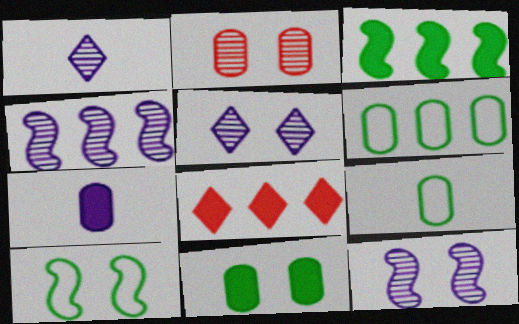[[2, 6, 7], 
[4, 6, 8], 
[8, 9, 12]]